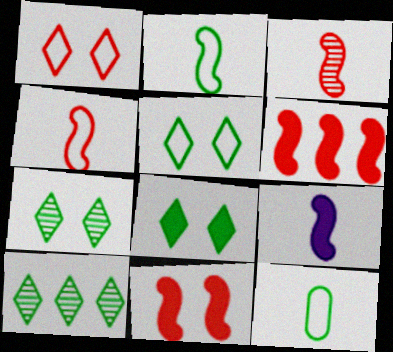[[2, 3, 9], 
[5, 7, 8]]